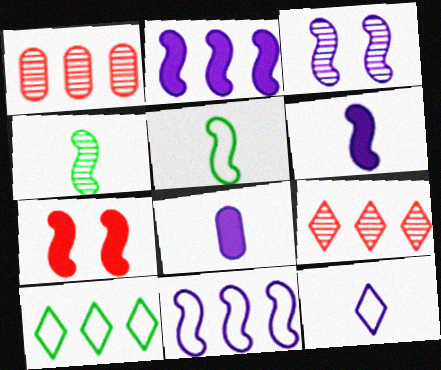[[1, 2, 10], 
[3, 6, 11], 
[4, 7, 11]]